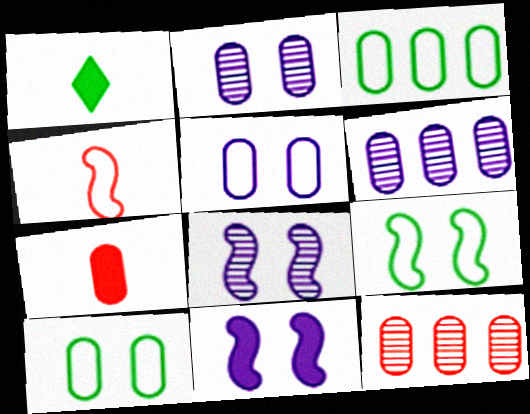[[2, 3, 7], 
[6, 7, 10]]